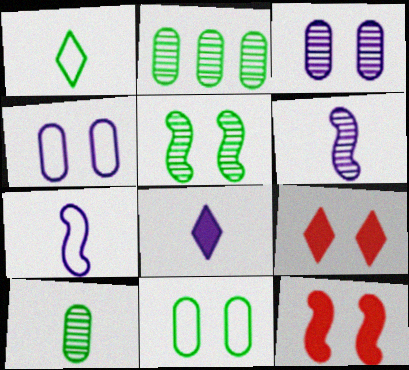[[2, 7, 9], 
[4, 5, 9]]